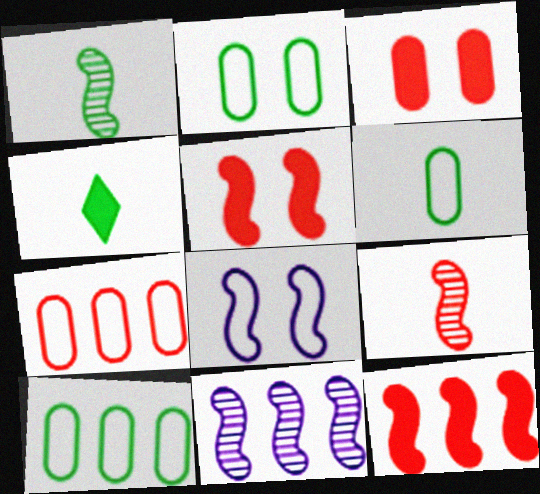[[1, 4, 6], 
[1, 8, 12], 
[2, 6, 10]]